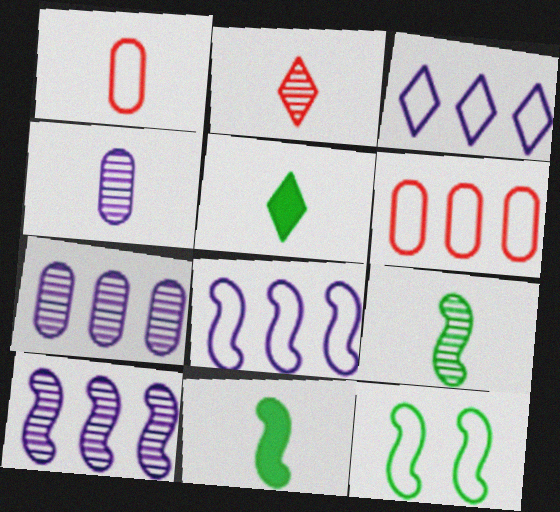[[1, 3, 12], 
[2, 4, 9]]